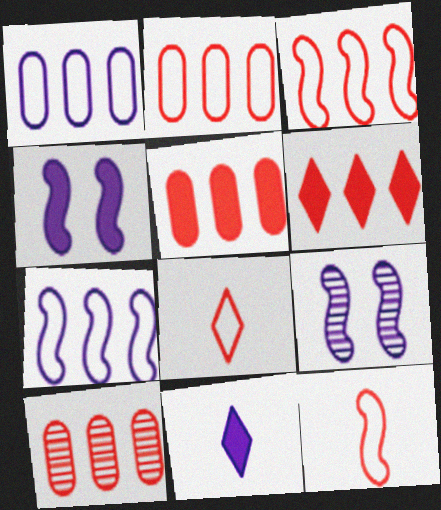[[1, 9, 11], 
[2, 5, 10], 
[3, 6, 10]]